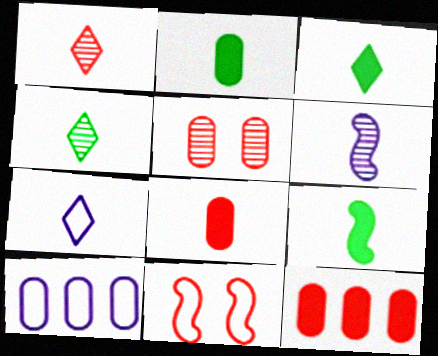[[1, 3, 7], 
[1, 11, 12], 
[2, 3, 9], 
[2, 5, 10]]